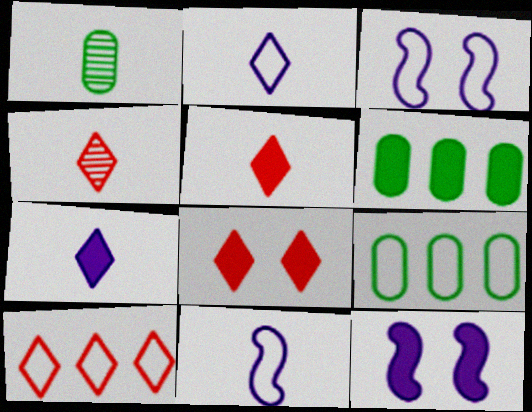[[1, 5, 11], 
[1, 10, 12], 
[3, 4, 6], 
[4, 8, 10], 
[4, 9, 12], 
[5, 6, 12]]